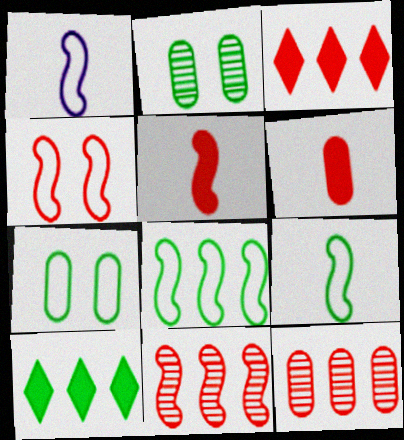[[1, 2, 3], 
[1, 4, 8], 
[2, 9, 10], 
[4, 5, 11]]